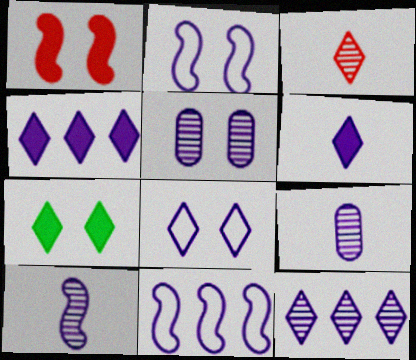[[2, 4, 9], 
[5, 6, 11], 
[5, 10, 12], 
[6, 8, 12]]